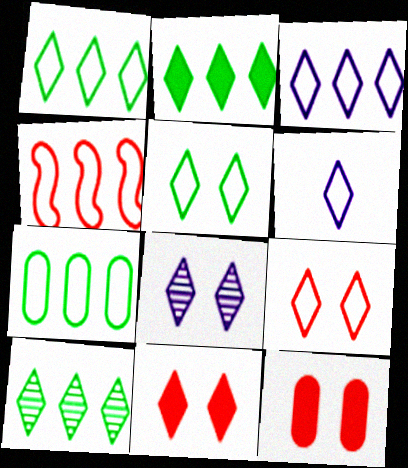[[1, 2, 10], 
[1, 6, 9], 
[3, 4, 7], 
[5, 8, 11], 
[6, 10, 11]]